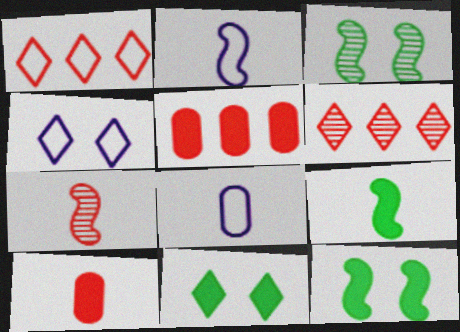[[2, 7, 9], 
[6, 8, 12]]